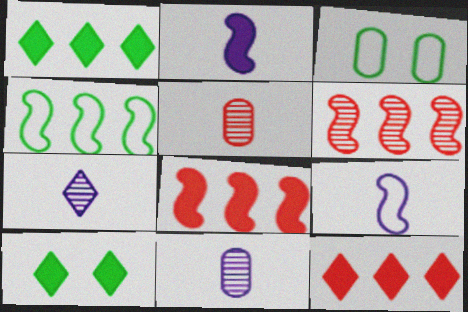[[3, 7, 8]]